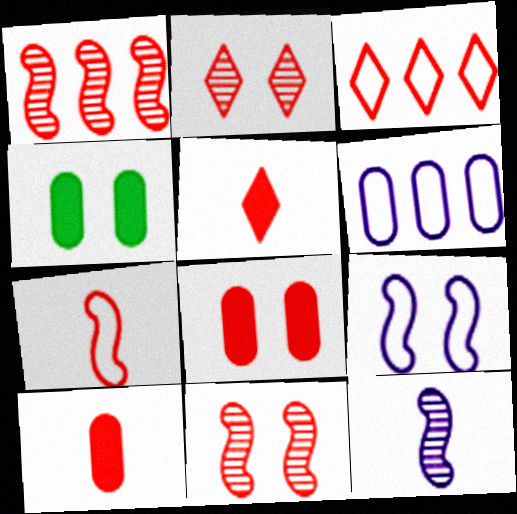[[2, 3, 5], 
[2, 4, 9], 
[3, 4, 12], 
[3, 10, 11]]